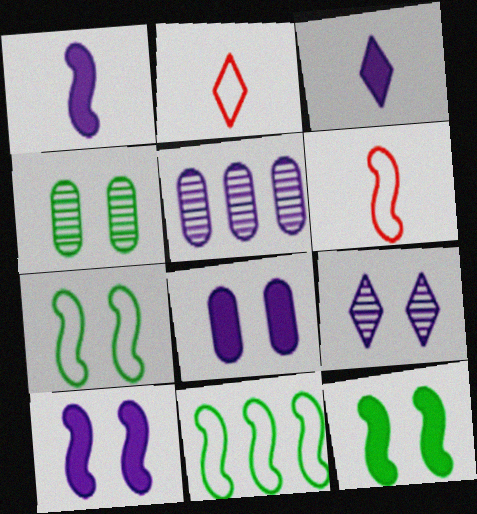[[2, 5, 12]]